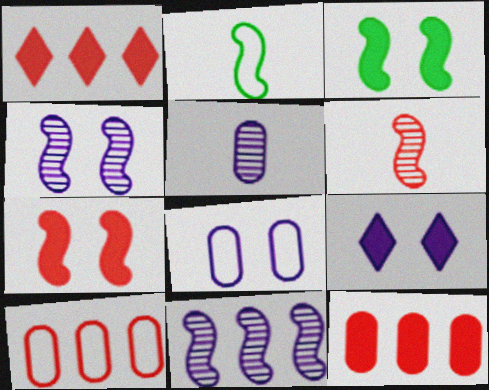[[2, 7, 11], 
[4, 8, 9]]